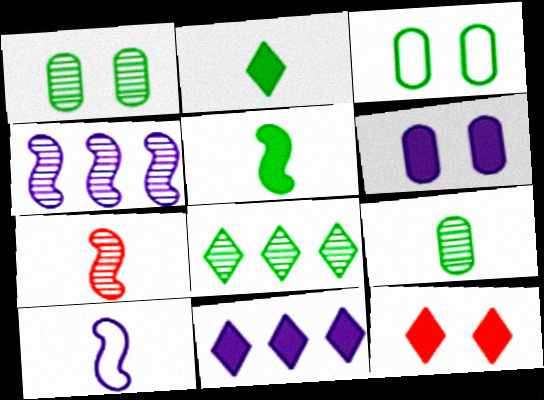[[2, 11, 12], 
[3, 5, 8], 
[3, 7, 11], 
[5, 7, 10]]